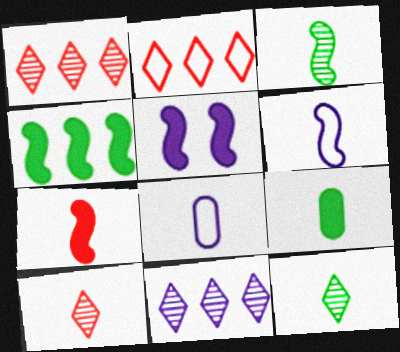[[3, 6, 7], 
[4, 5, 7], 
[5, 8, 11], 
[6, 9, 10], 
[7, 8, 12]]